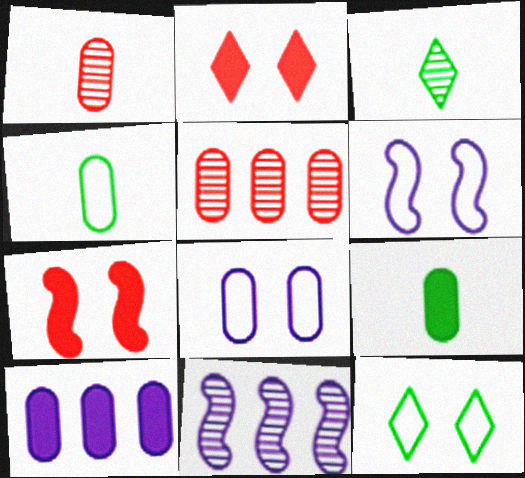[[2, 4, 11], 
[5, 8, 9]]